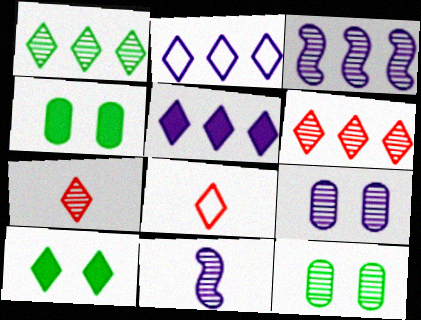[[2, 7, 10], 
[3, 4, 8], 
[3, 7, 12], 
[6, 11, 12]]